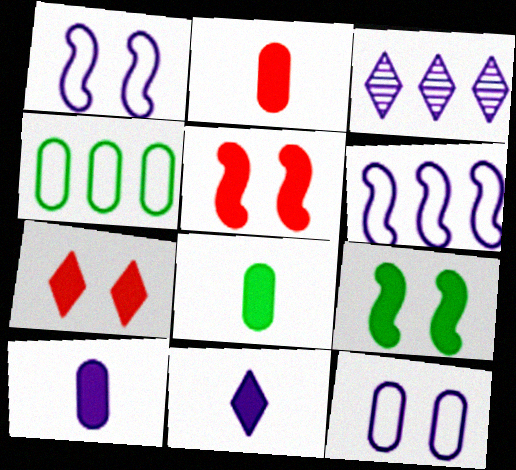[[1, 3, 10], 
[2, 8, 10]]